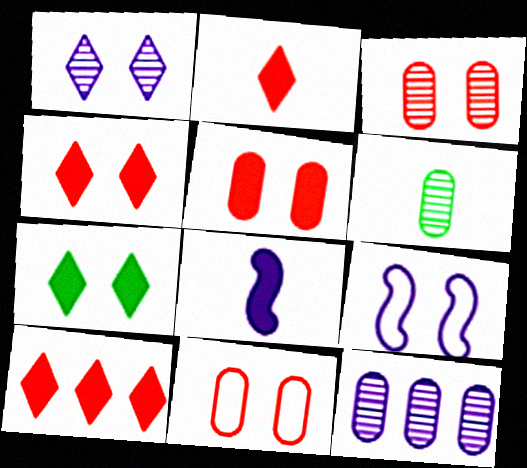[[2, 4, 10], 
[3, 5, 11], 
[3, 6, 12], 
[3, 7, 9], 
[6, 9, 10]]